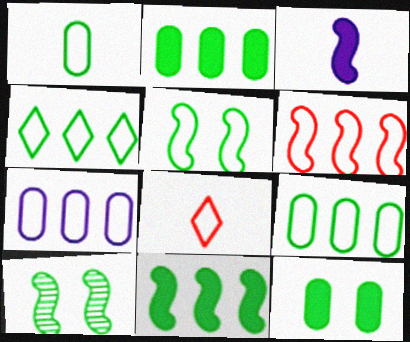[[1, 4, 5], 
[3, 6, 10], 
[4, 6, 7], 
[5, 7, 8]]